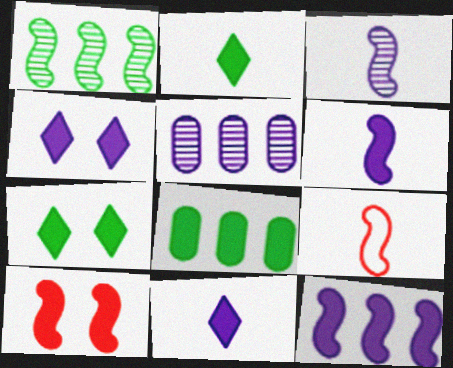[[5, 7, 9], 
[8, 10, 11]]